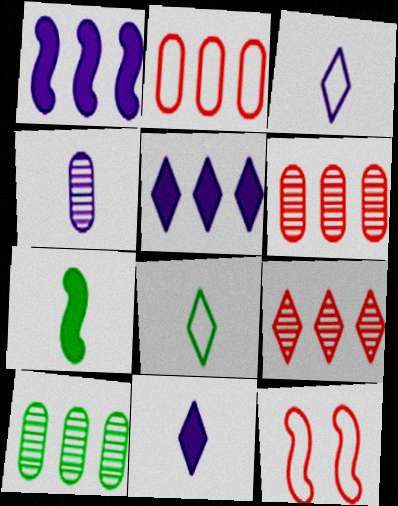[[10, 11, 12]]